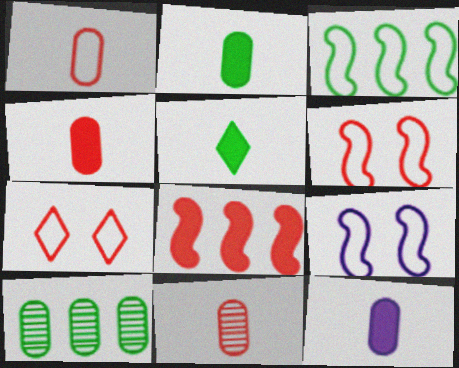[[1, 4, 11], 
[2, 4, 12], 
[7, 8, 11]]